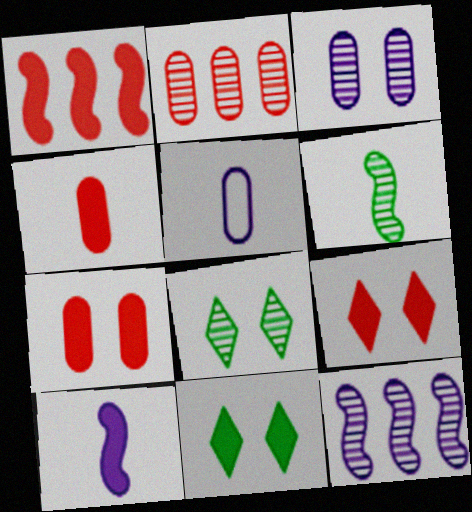[[1, 4, 9], 
[1, 5, 8]]